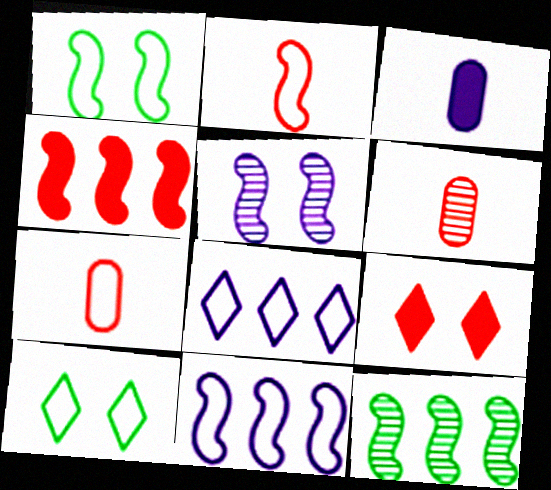[[1, 2, 11], 
[1, 7, 8], 
[3, 5, 8], 
[4, 11, 12], 
[7, 10, 11]]